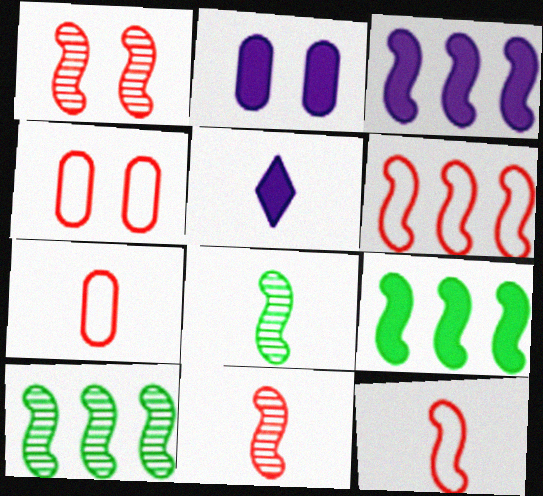[[2, 3, 5], 
[3, 6, 10], 
[4, 5, 10], 
[5, 7, 8]]